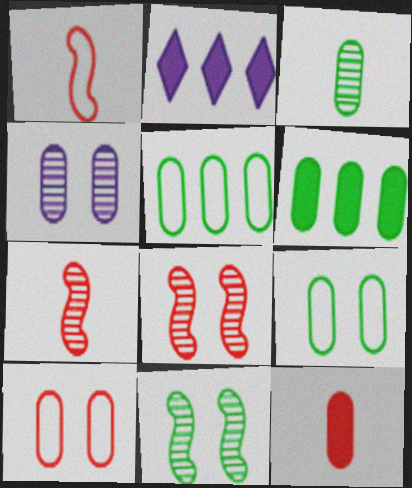[[2, 7, 9], 
[3, 6, 9], 
[4, 5, 12]]